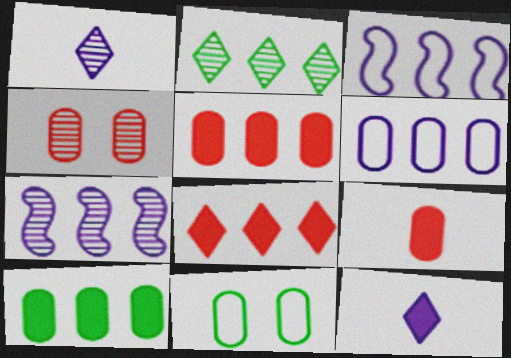[[2, 3, 5]]